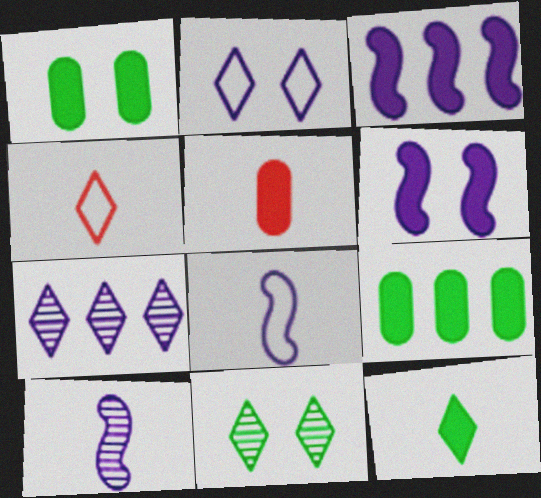[]